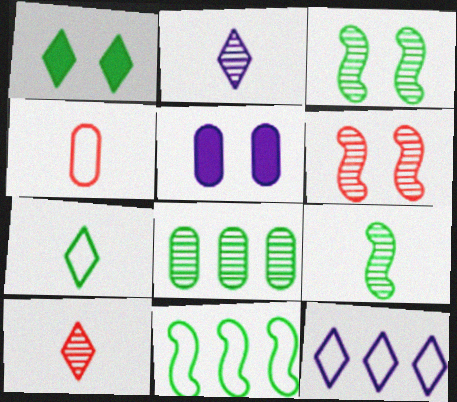[[1, 10, 12], 
[2, 6, 8], 
[4, 5, 8], 
[5, 10, 11]]